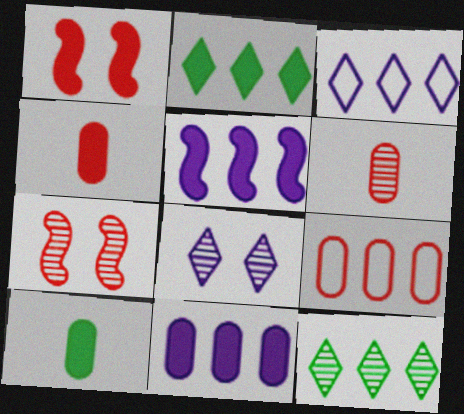[[3, 7, 10], 
[5, 9, 12]]